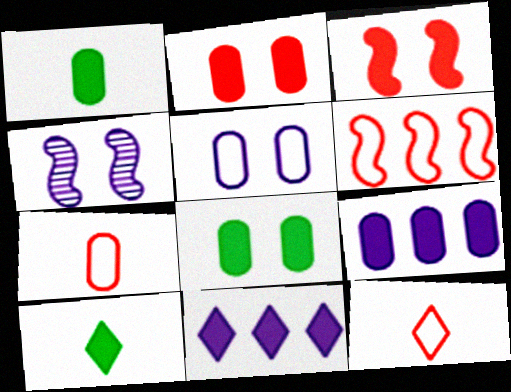[[1, 2, 9], 
[1, 3, 11], 
[3, 9, 10]]